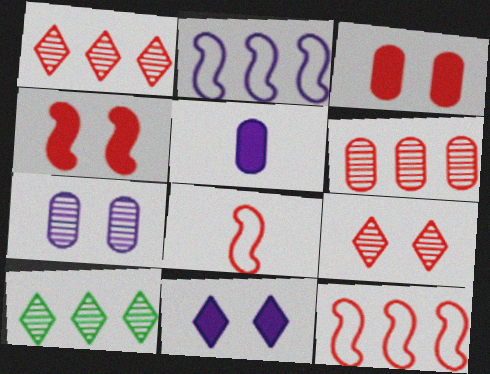[[1, 3, 8]]